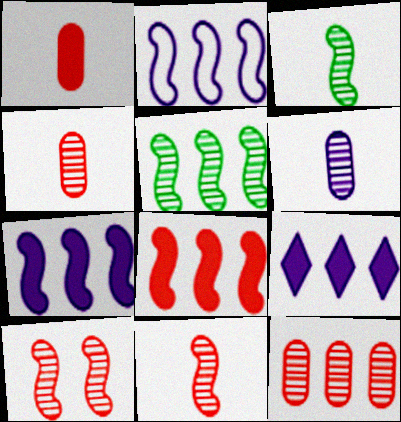[[2, 5, 8]]